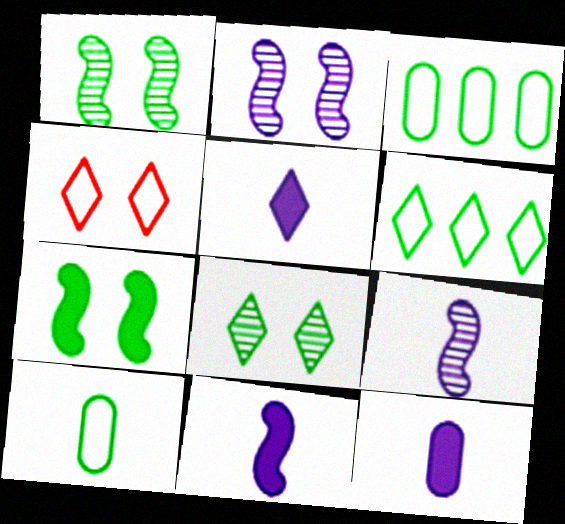[[5, 11, 12]]